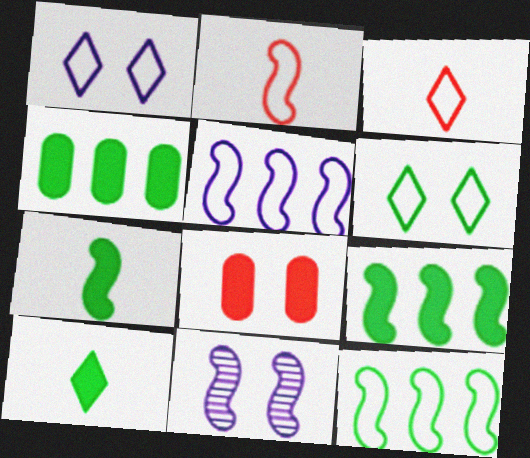[[2, 9, 11], 
[3, 4, 11], 
[6, 8, 11]]